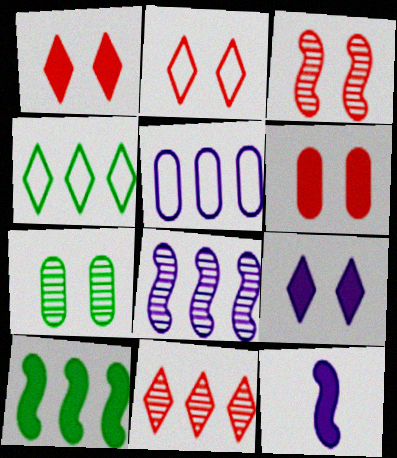[[2, 3, 6], 
[5, 10, 11]]